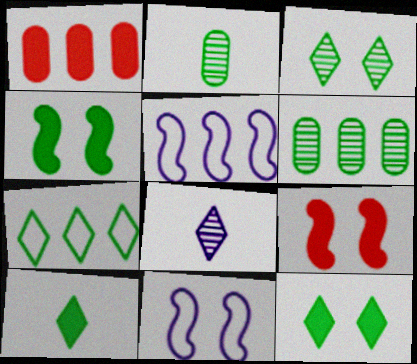[[2, 4, 7], 
[3, 7, 10]]